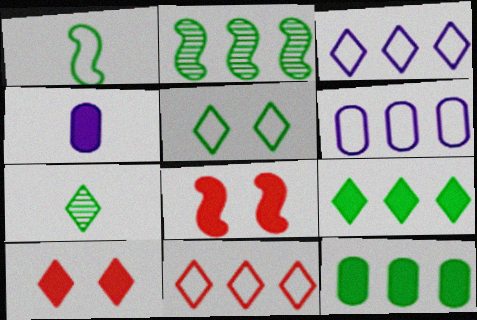[[3, 7, 10], 
[4, 8, 9], 
[5, 7, 9], 
[6, 7, 8]]